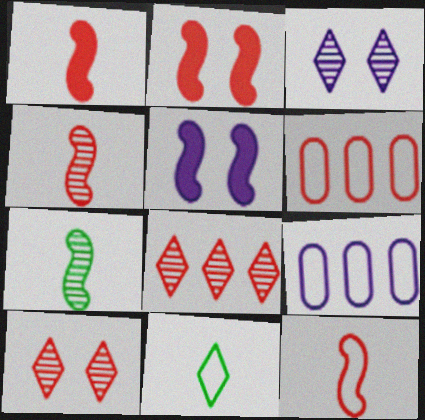[[1, 4, 12], 
[1, 6, 10]]